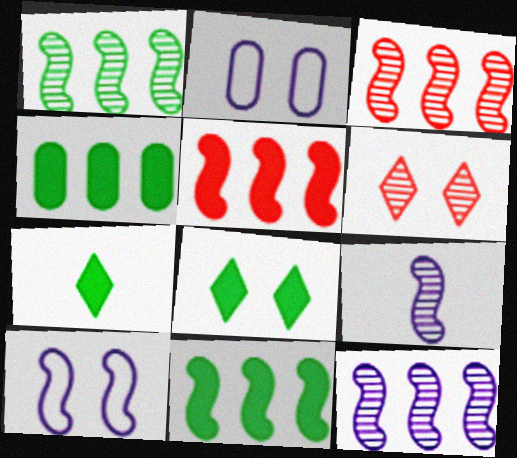[[1, 3, 12], 
[2, 3, 7]]